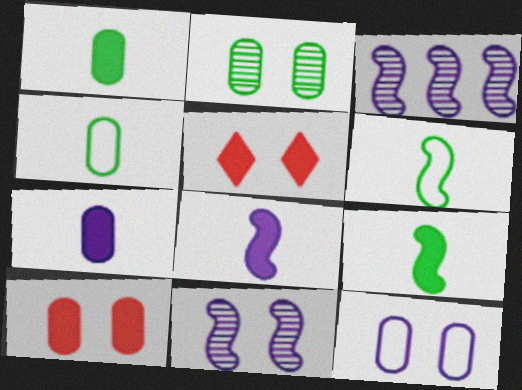[[2, 10, 12], 
[3, 4, 5]]